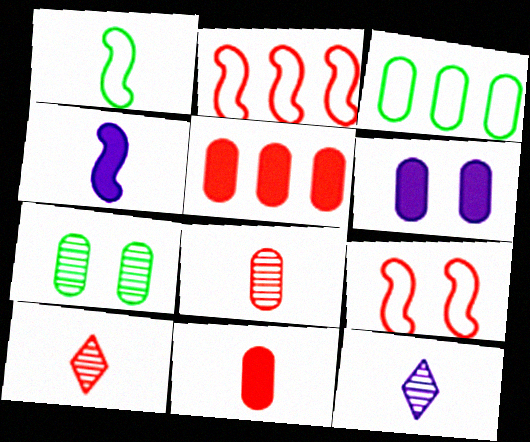[[1, 11, 12], 
[3, 6, 8], 
[5, 9, 10]]